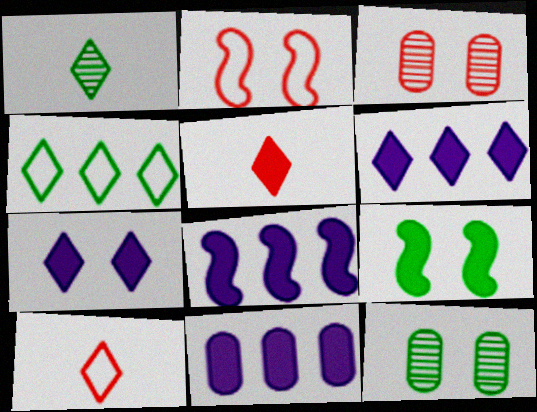[[1, 2, 11], 
[2, 7, 12], 
[5, 9, 11], 
[6, 8, 11], 
[8, 10, 12]]